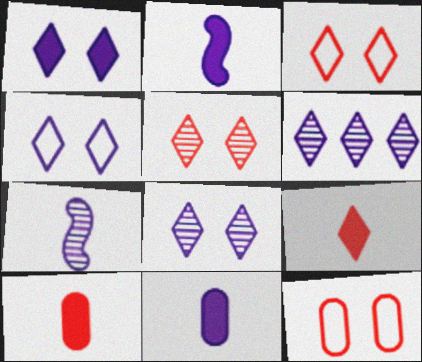[[1, 4, 8]]